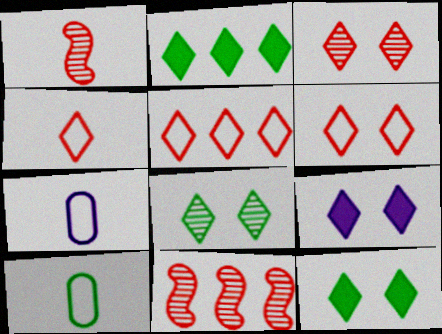[[4, 5, 6], 
[6, 8, 9], 
[7, 11, 12], 
[9, 10, 11]]